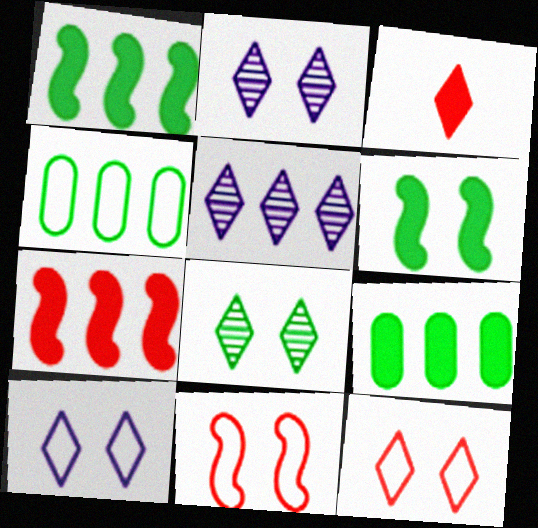[[4, 5, 7]]